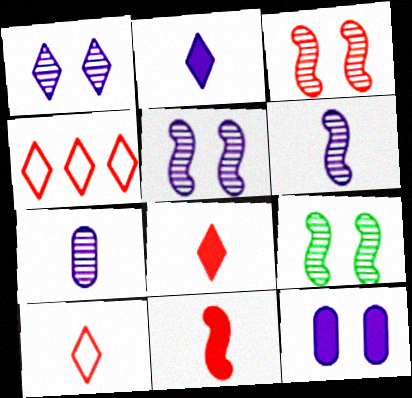[[3, 5, 9]]